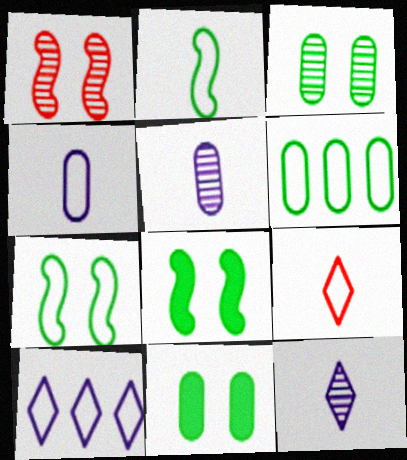[[2, 4, 9]]